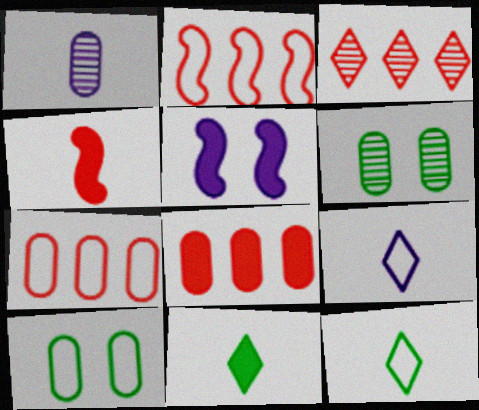[[1, 4, 12], 
[1, 8, 10], 
[2, 3, 8], 
[2, 9, 10], 
[5, 8, 11]]